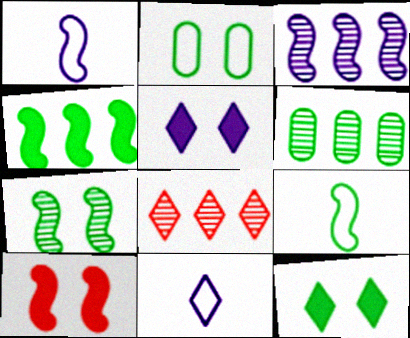[[2, 7, 12], 
[3, 6, 8], 
[3, 9, 10], 
[4, 7, 9], 
[6, 9, 12], 
[6, 10, 11], 
[8, 11, 12]]